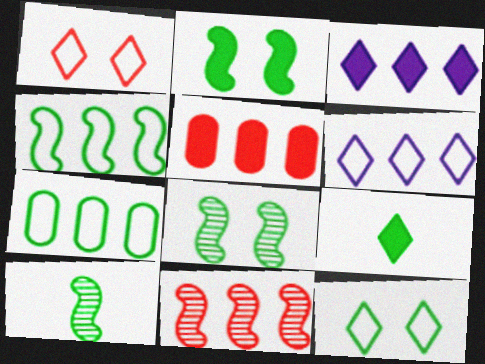[[2, 4, 10], 
[3, 7, 11], 
[7, 8, 9]]